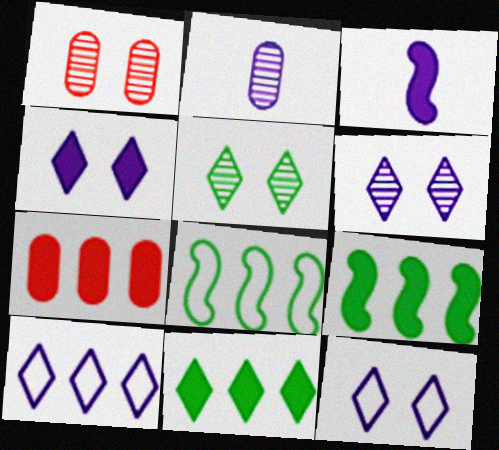[[4, 6, 12]]